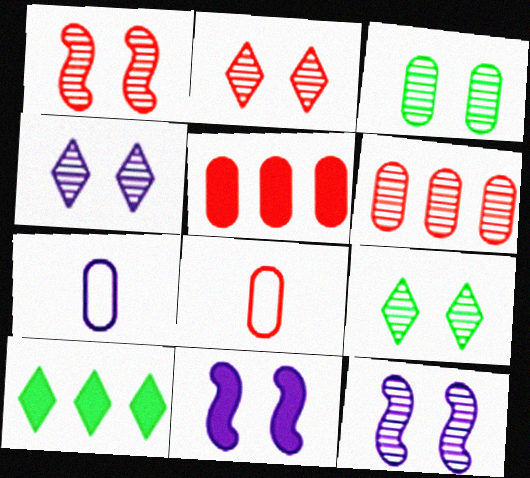[[1, 3, 4], 
[1, 7, 10], 
[2, 3, 12], 
[2, 4, 9], 
[3, 5, 7], 
[8, 10, 12]]